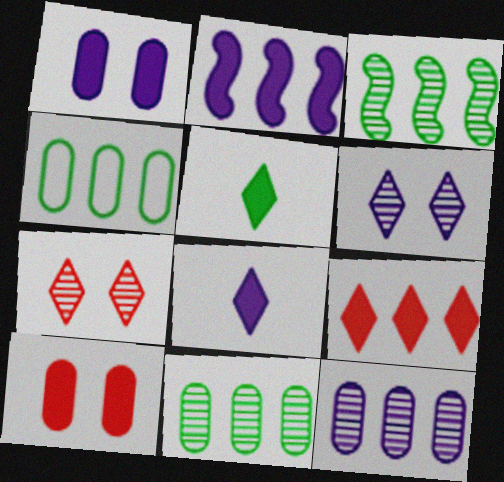[[1, 2, 8], 
[2, 5, 10]]